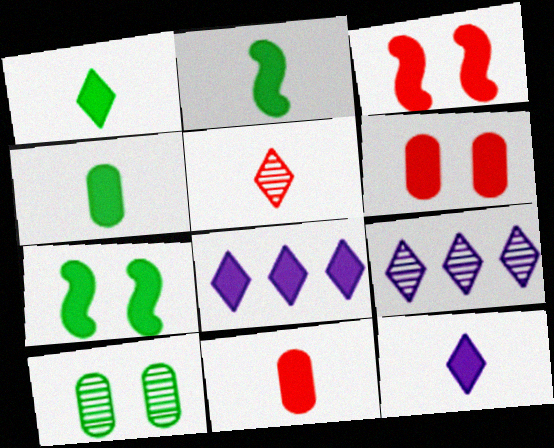[[1, 2, 4], 
[2, 6, 8], 
[2, 11, 12], 
[3, 4, 8], 
[7, 8, 11]]